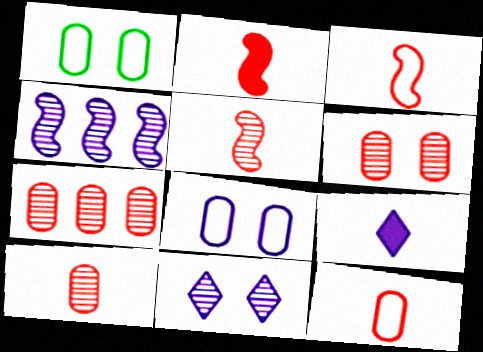[[2, 3, 5], 
[4, 8, 9], 
[6, 7, 10]]